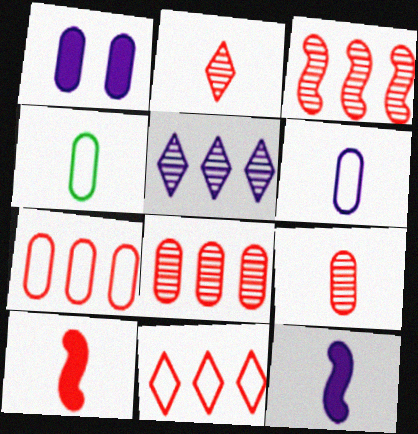[[1, 4, 8], 
[2, 4, 12]]